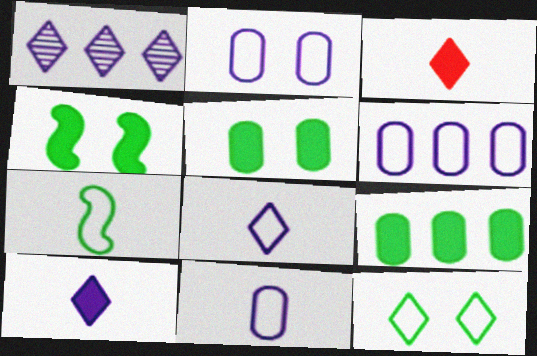[[1, 3, 12], 
[2, 6, 11]]